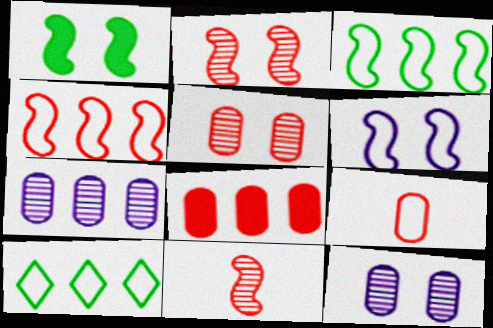[[1, 2, 6], 
[5, 8, 9], 
[6, 9, 10]]